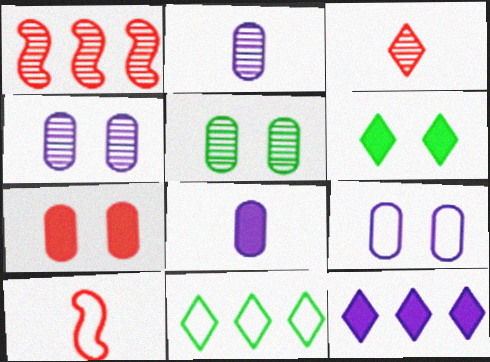[[5, 7, 9], 
[5, 10, 12], 
[9, 10, 11]]